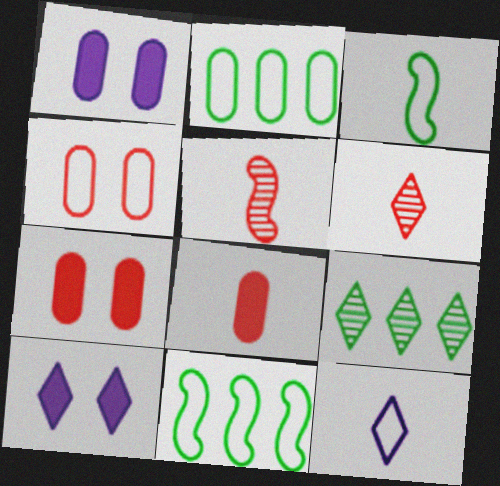[[1, 6, 11], 
[2, 5, 10], 
[4, 11, 12]]